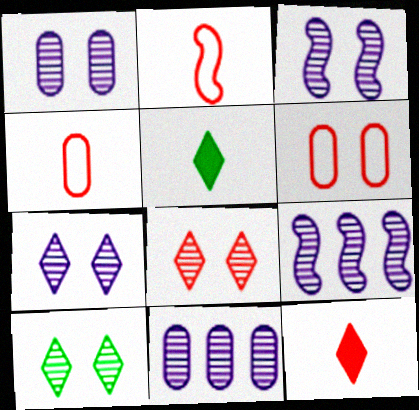[[1, 3, 7], 
[5, 6, 9], 
[7, 8, 10]]